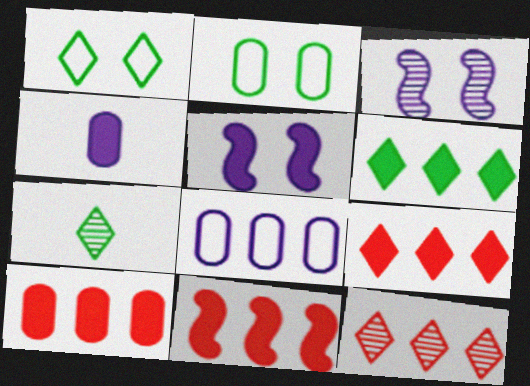[[1, 6, 7], 
[9, 10, 11]]